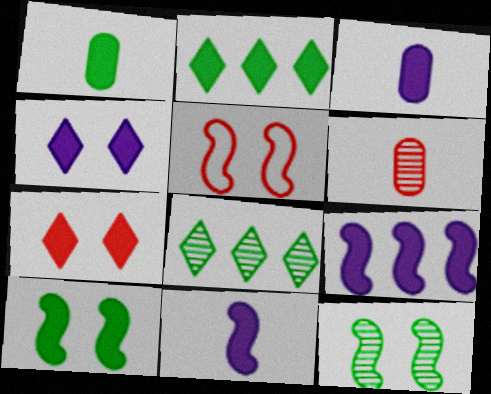[[1, 2, 10], 
[1, 7, 9], 
[3, 4, 9], 
[3, 5, 8]]